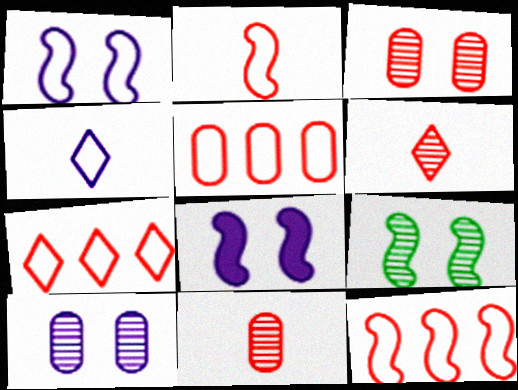[[5, 7, 12]]